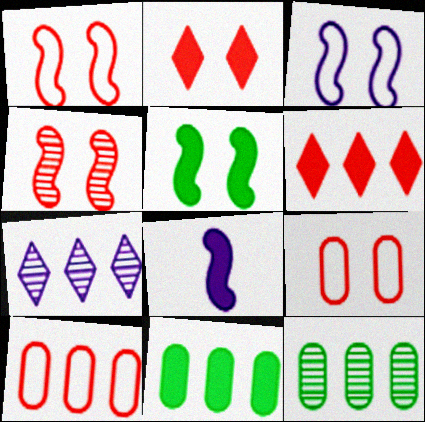[[2, 4, 9], 
[2, 8, 11], 
[3, 4, 5]]